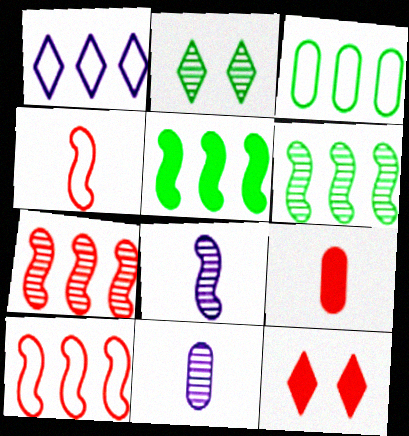[[1, 3, 10], 
[2, 7, 11], 
[3, 8, 12]]